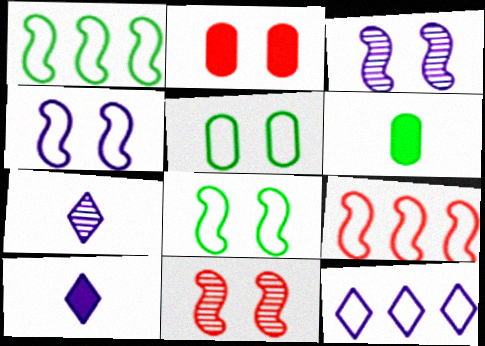[[1, 2, 7], 
[6, 11, 12]]